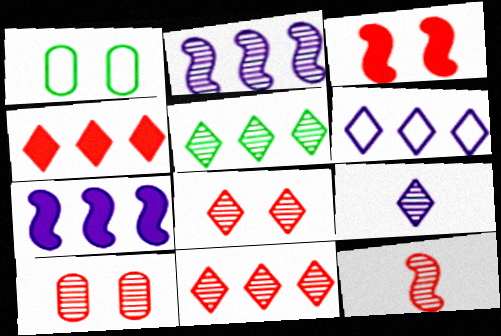[[4, 5, 6], 
[5, 8, 9], 
[10, 11, 12]]